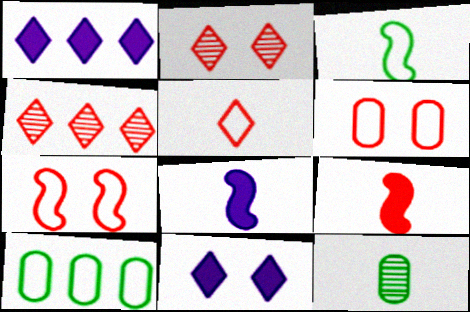[[1, 7, 12], 
[2, 8, 10], 
[4, 6, 9], 
[5, 8, 12]]